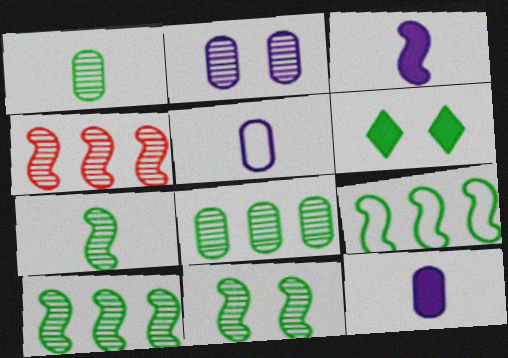[[1, 6, 9], 
[4, 5, 6], 
[7, 10, 11]]